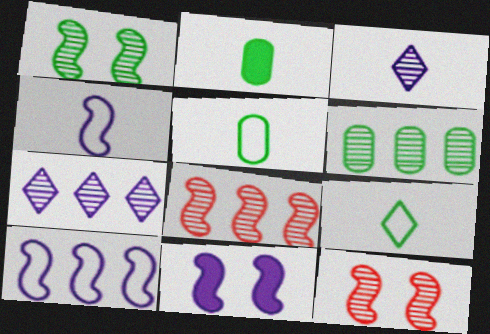[[3, 6, 12], 
[6, 7, 8]]